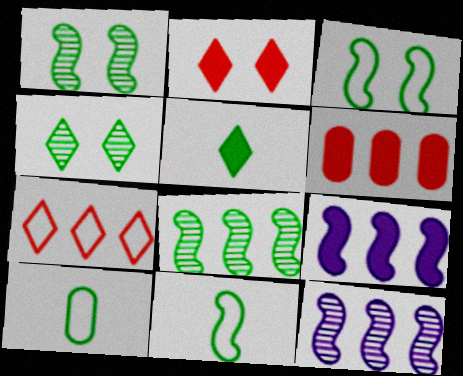[[2, 10, 12]]